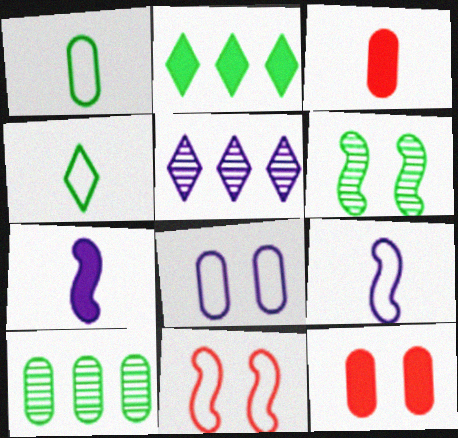[[1, 2, 6], 
[2, 7, 12], 
[3, 8, 10], 
[5, 7, 8]]